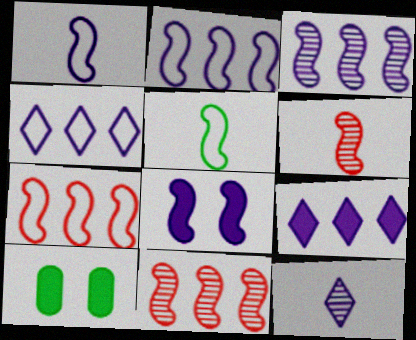[[1, 3, 8], 
[4, 6, 10], 
[5, 8, 11], 
[7, 10, 12]]